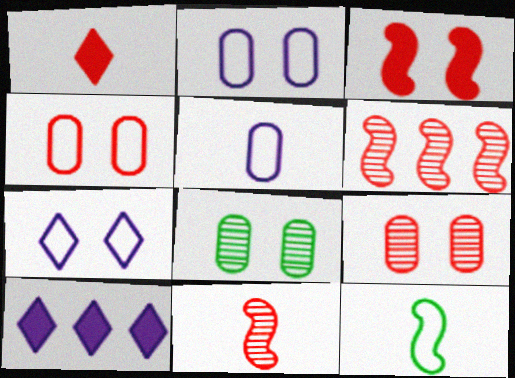[[1, 4, 6], 
[3, 7, 8], 
[9, 10, 12]]